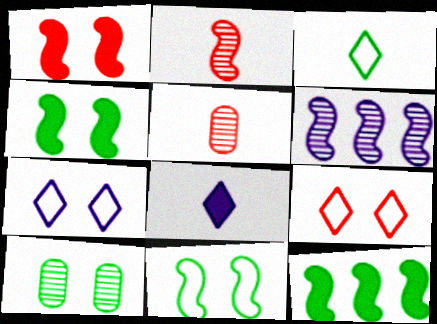[[1, 7, 10], 
[3, 10, 12], 
[5, 7, 12]]